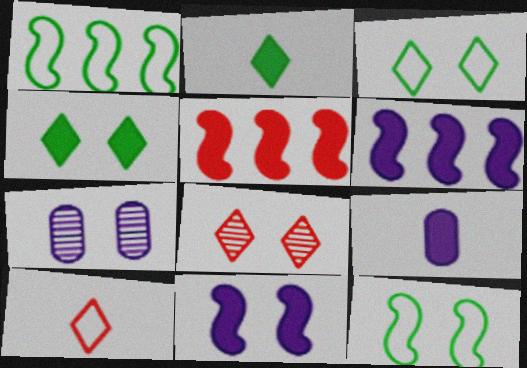[[1, 8, 9], 
[4, 5, 9]]